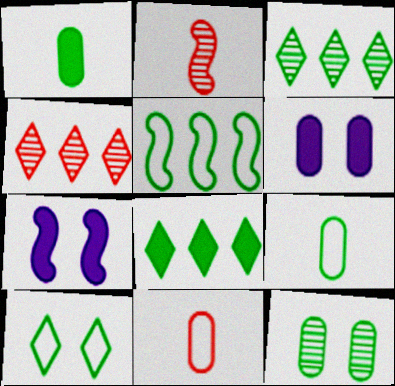[[2, 5, 7], 
[3, 7, 11], 
[4, 7, 9], 
[5, 9, 10]]